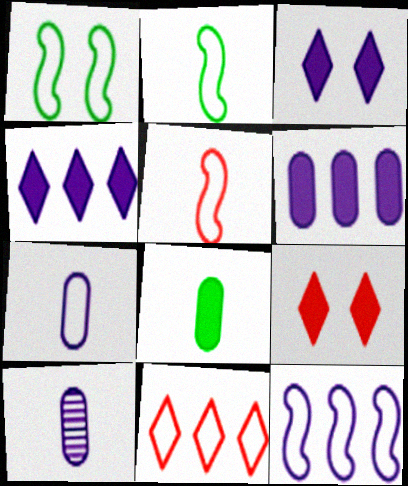[[1, 5, 12], 
[1, 7, 11], 
[3, 10, 12]]